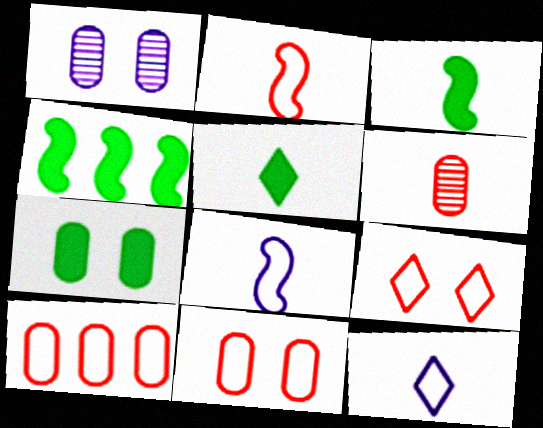[[1, 7, 11], 
[2, 9, 10], 
[3, 6, 12], 
[4, 5, 7], 
[5, 6, 8]]